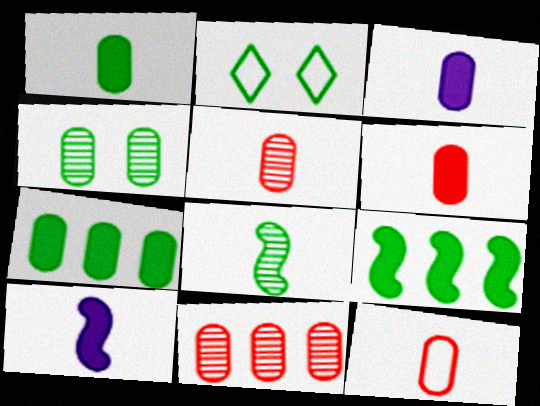[[1, 3, 6], 
[2, 7, 8], 
[2, 10, 11], 
[5, 6, 12]]